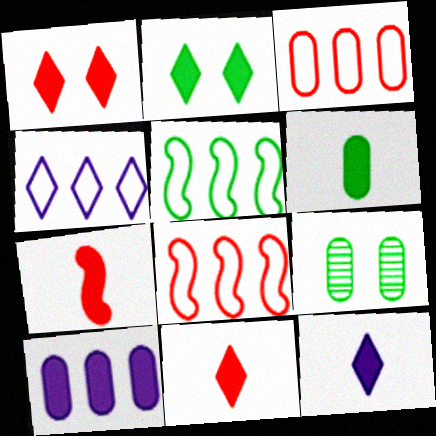[[2, 7, 10], 
[3, 4, 5], 
[4, 7, 9], 
[6, 7, 12], 
[8, 9, 12]]